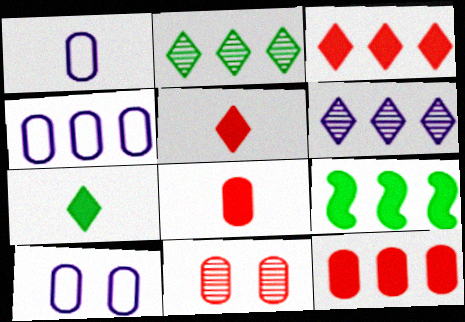[[1, 4, 10]]